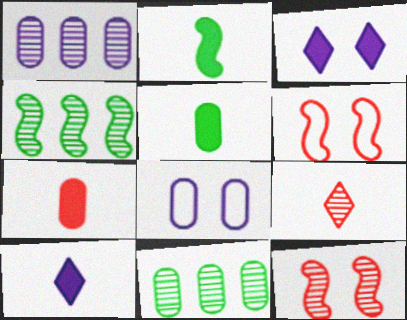[[2, 7, 10], 
[6, 10, 11], 
[7, 8, 11]]